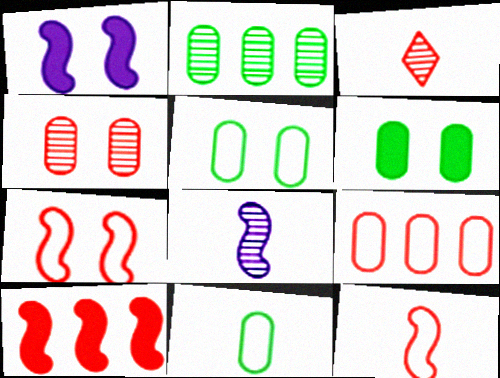[[2, 6, 11]]